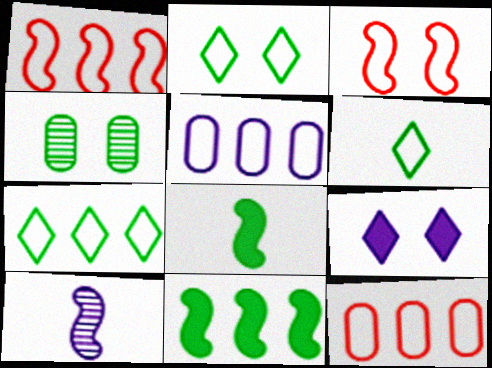[[1, 5, 7], 
[2, 6, 7], 
[3, 4, 9], 
[3, 5, 6], 
[3, 10, 11], 
[4, 6, 11], 
[4, 7, 8], 
[5, 9, 10]]